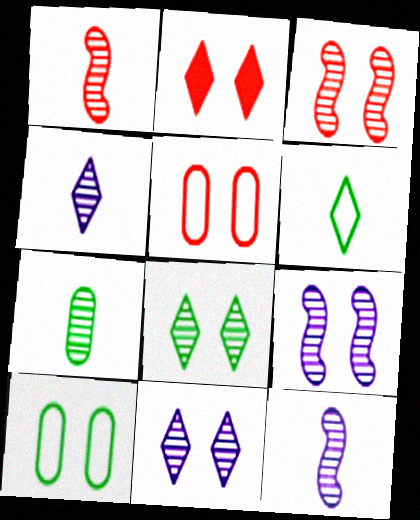[[1, 4, 7], 
[2, 3, 5], 
[2, 9, 10]]